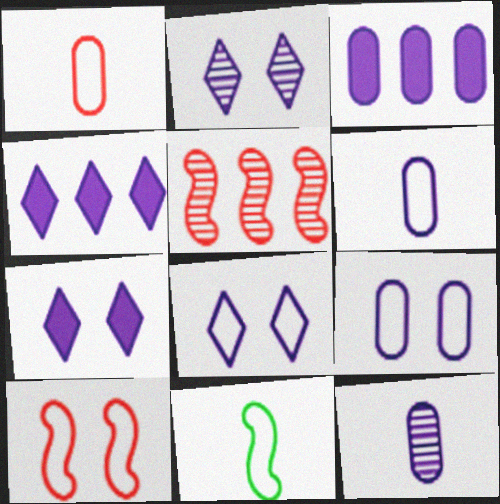[[2, 7, 8], 
[3, 9, 12]]